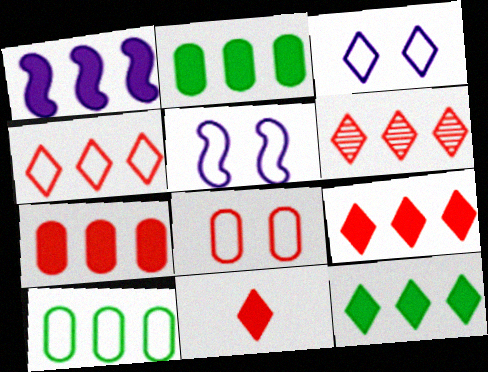[[1, 2, 9], 
[1, 6, 10], 
[1, 7, 12], 
[4, 6, 9]]